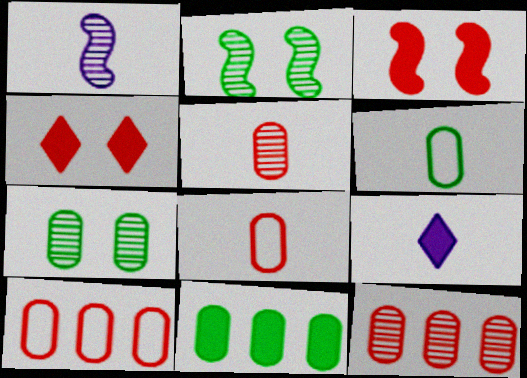[[2, 9, 10], 
[3, 9, 11], 
[6, 7, 11]]